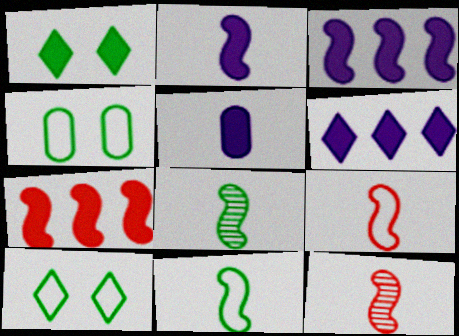[[1, 5, 7], 
[2, 8, 9], 
[2, 11, 12], 
[4, 6, 12]]